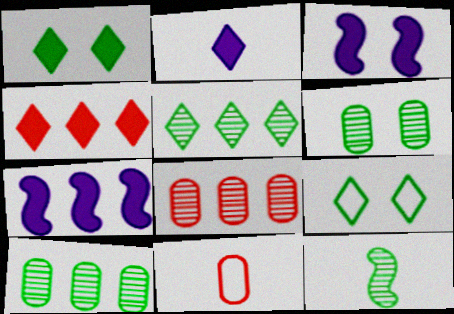[[1, 2, 4], 
[2, 11, 12], 
[3, 5, 11], 
[5, 6, 12]]